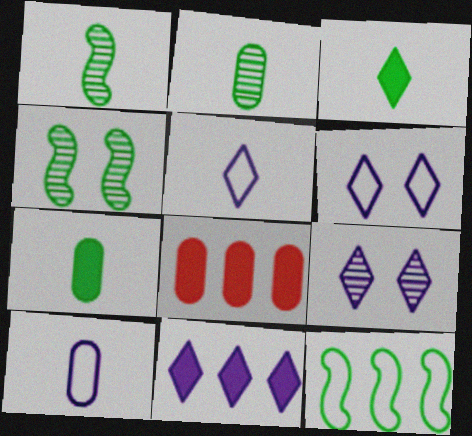[[1, 6, 8], 
[4, 5, 8], 
[5, 9, 11]]